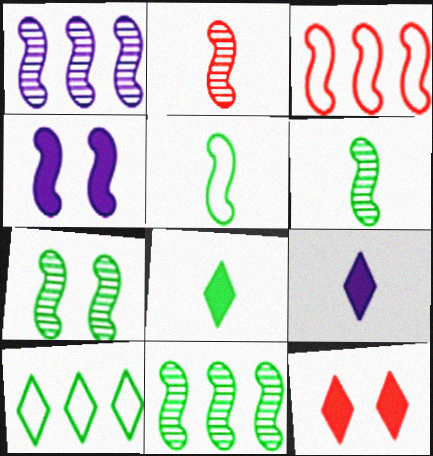[[1, 2, 7], 
[3, 4, 6], 
[6, 7, 11]]